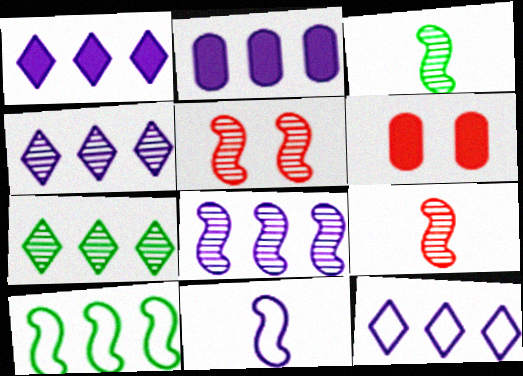[[1, 4, 12], 
[2, 8, 12], 
[3, 5, 8], 
[3, 6, 12], 
[6, 7, 11]]